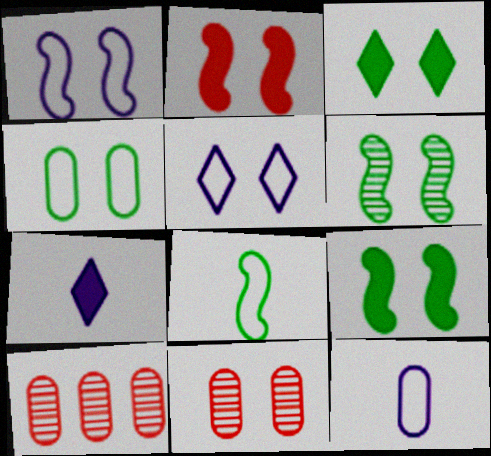[[1, 2, 6], 
[1, 3, 11], 
[3, 4, 6], 
[5, 9, 11]]